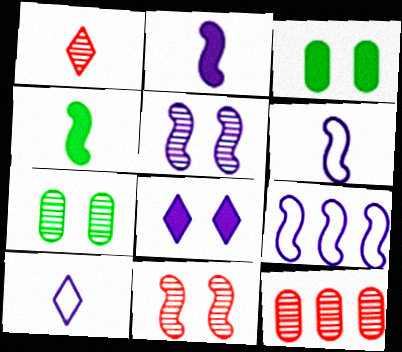[[1, 3, 9], 
[1, 11, 12], 
[2, 5, 9], 
[4, 9, 11]]